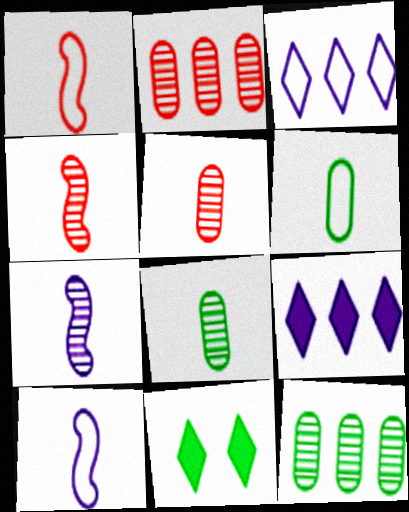[[2, 10, 11]]